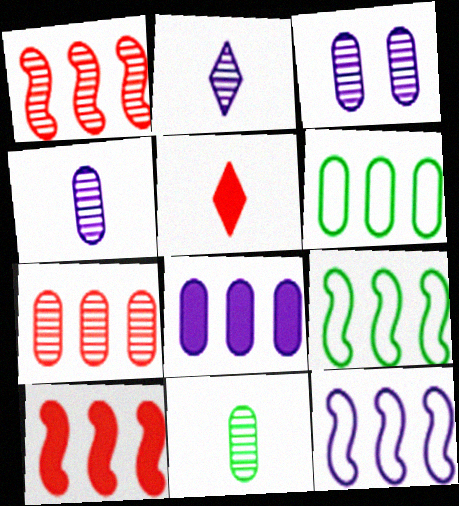[[3, 5, 9], 
[3, 7, 11], 
[6, 7, 8]]